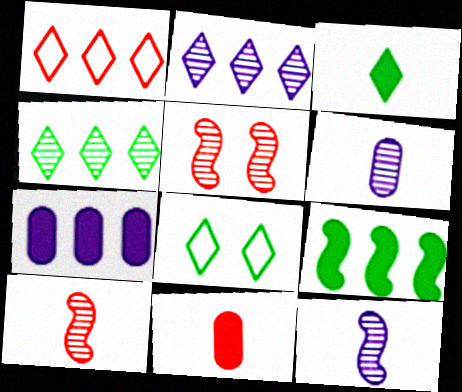[[1, 5, 11], 
[3, 4, 8], 
[4, 5, 6], 
[7, 8, 10]]